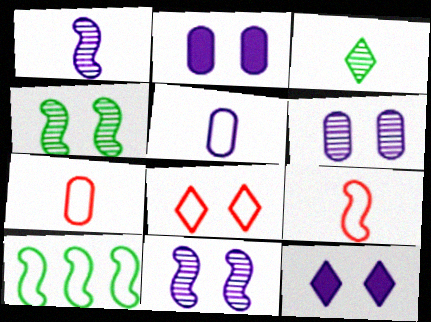[[2, 4, 8], 
[5, 8, 10]]